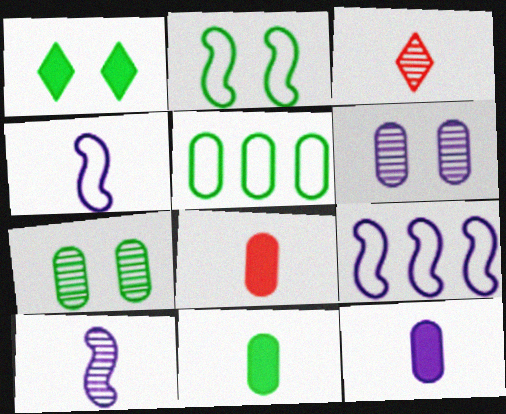[[1, 2, 7], 
[3, 4, 11], 
[5, 6, 8], 
[5, 7, 11], 
[8, 11, 12]]